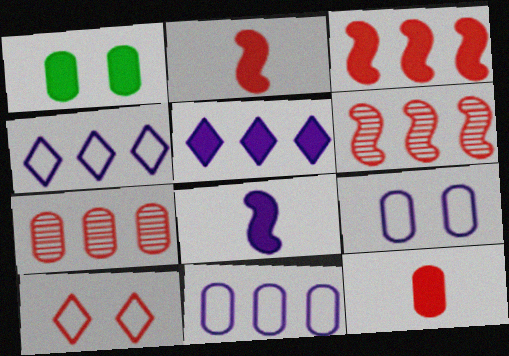[[1, 2, 5], 
[2, 7, 10], 
[6, 10, 12]]